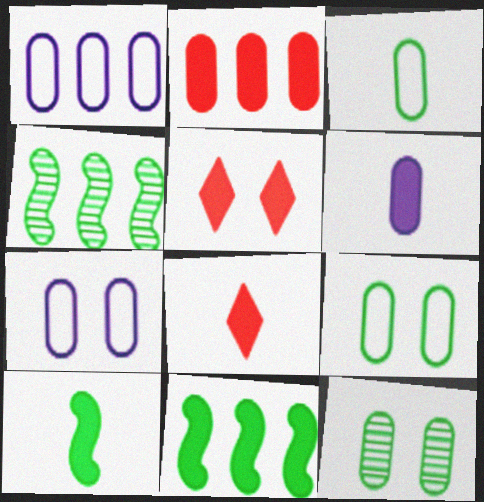[[4, 7, 8], 
[5, 6, 11], 
[6, 8, 10]]